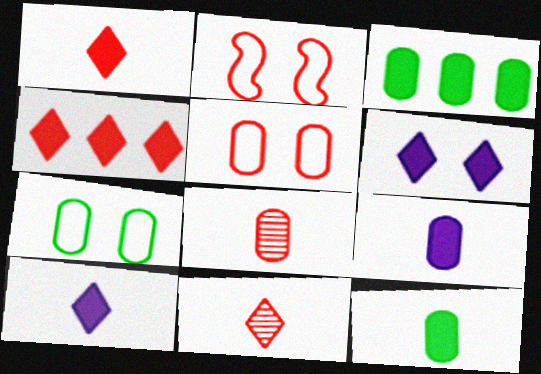[[2, 4, 8]]